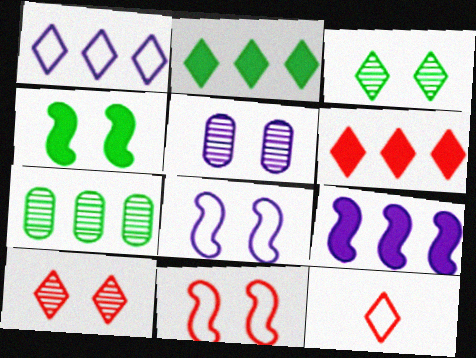[[6, 10, 12]]